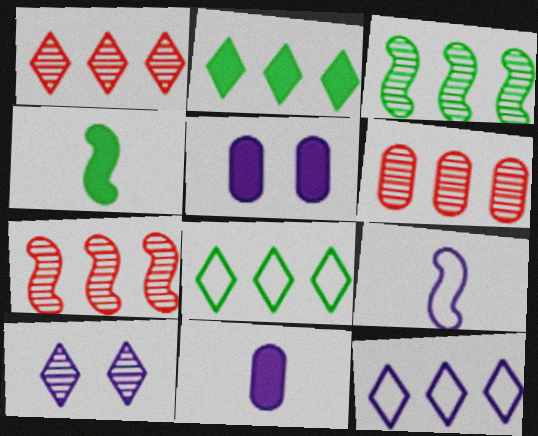[[1, 2, 12], 
[1, 6, 7]]